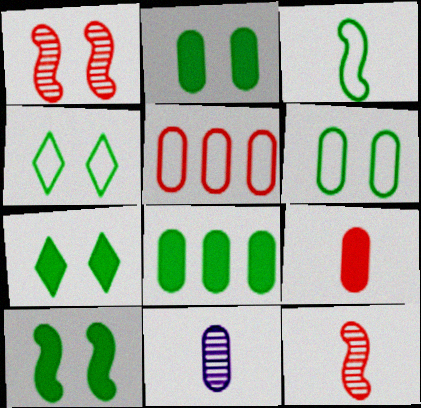[[2, 5, 11], 
[2, 7, 10]]